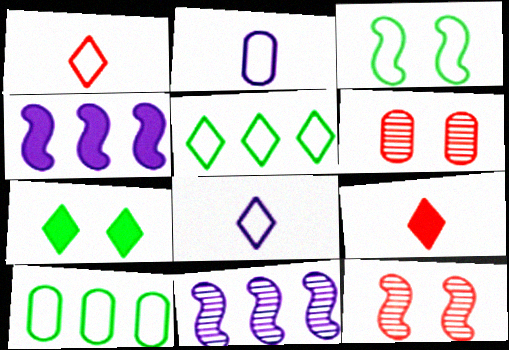[]